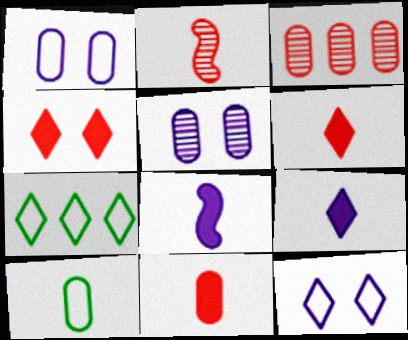[[2, 9, 10]]